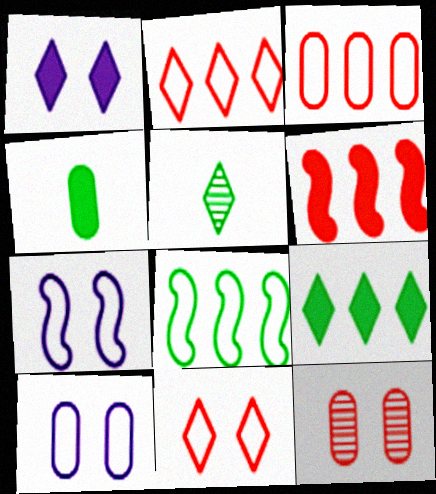[[1, 2, 5], 
[1, 4, 6], 
[5, 6, 10]]